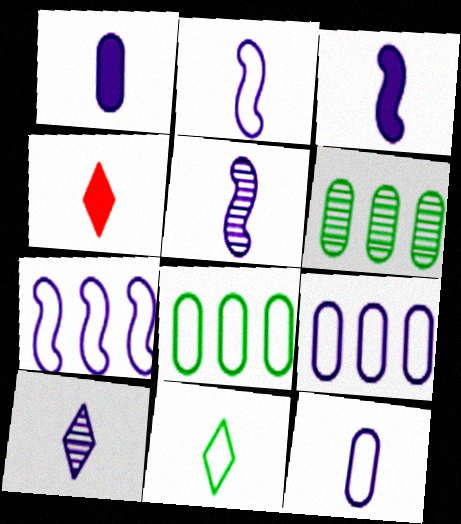[[1, 2, 10], 
[2, 3, 5], 
[3, 10, 12], 
[4, 10, 11]]